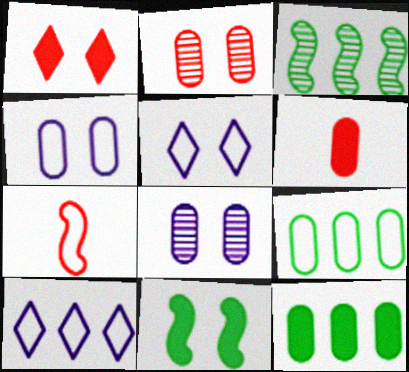[[2, 5, 11], 
[3, 5, 6], 
[5, 7, 9], 
[6, 8, 9]]